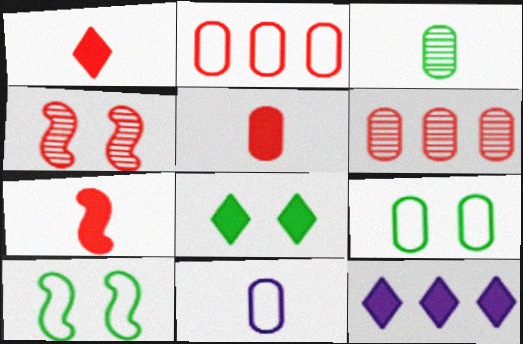[[1, 2, 4], 
[1, 5, 7], 
[1, 8, 12], 
[2, 9, 11], 
[3, 5, 11]]